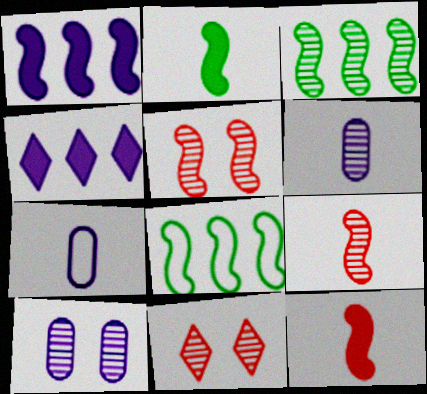[[3, 6, 11]]